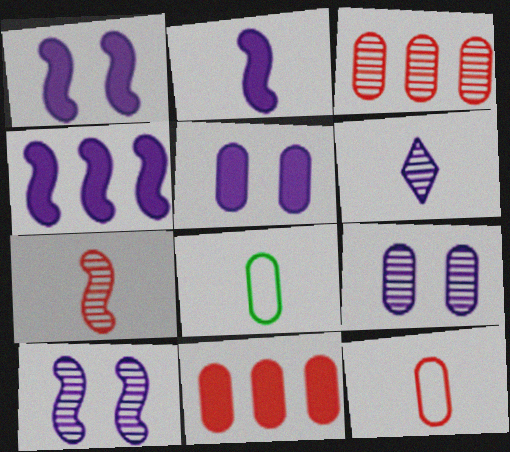[[1, 2, 4], 
[3, 5, 8], 
[8, 9, 11]]